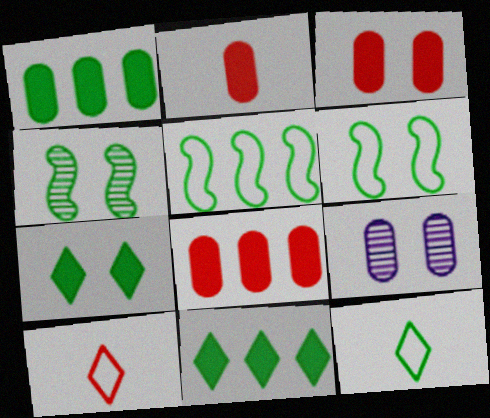[[1, 4, 12], 
[2, 3, 8]]